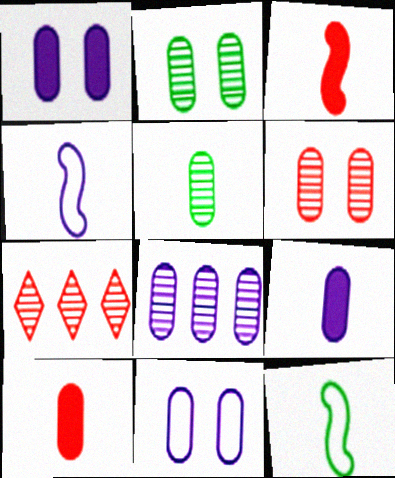[[1, 7, 12], 
[5, 6, 8], 
[8, 9, 11]]